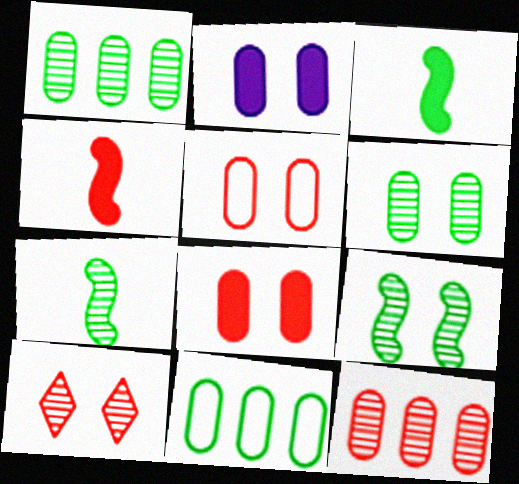[[2, 5, 6]]